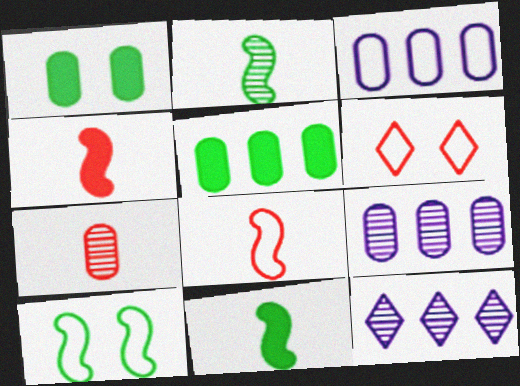[[1, 3, 7], 
[1, 8, 12], 
[6, 9, 11]]